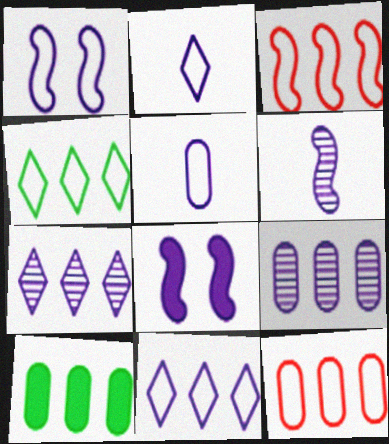[[1, 5, 11], 
[2, 8, 9], 
[3, 7, 10], 
[5, 7, 8], 
[9, 10, 12]]